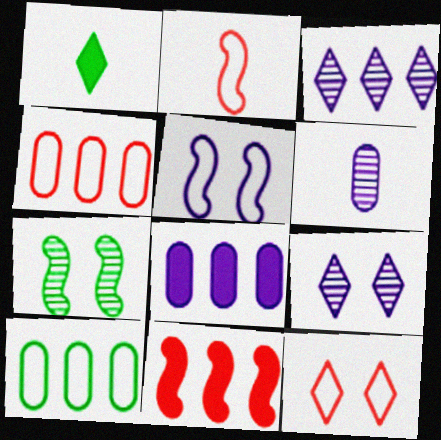[[1, 2, 6], 
[1, 3, 12], 
[1, 7, 10], 
[2, 4, 12], 
[3, 10, 11]]